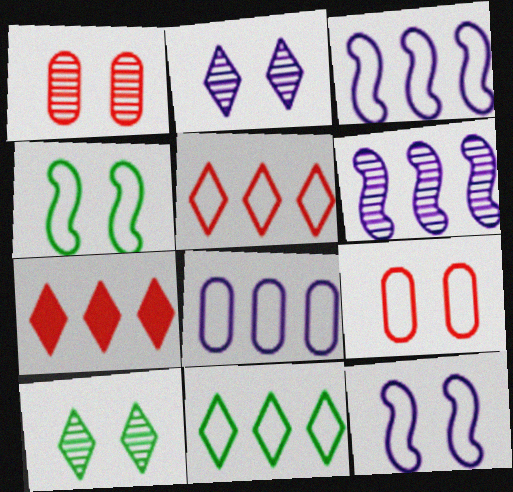[]